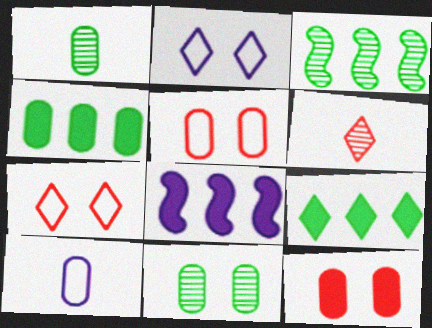[[1, 7, 8], 
[2, 6, 9]]